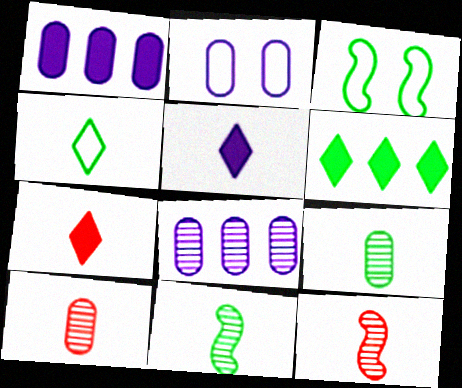[[2, 6, 12], 
[3, 6, 9], 
[3, 7, 8]]